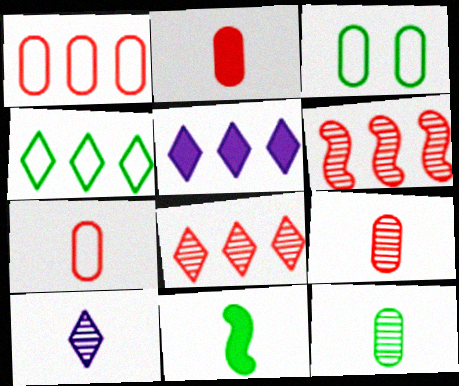[[2, 7, 9], 
[4, 5, 8], 
[7, 10, 11]]